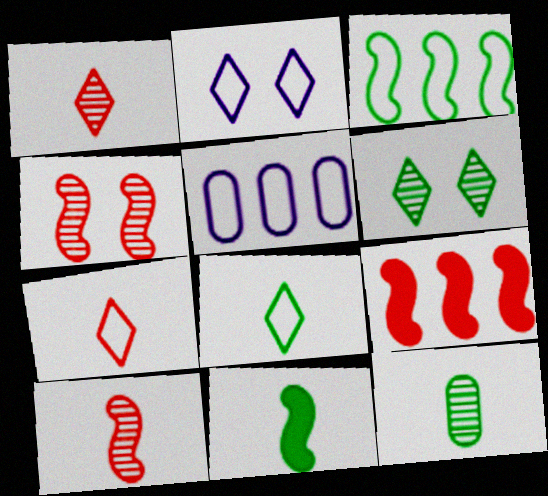[[2, 9, 12], 
[8, 11, 12]]